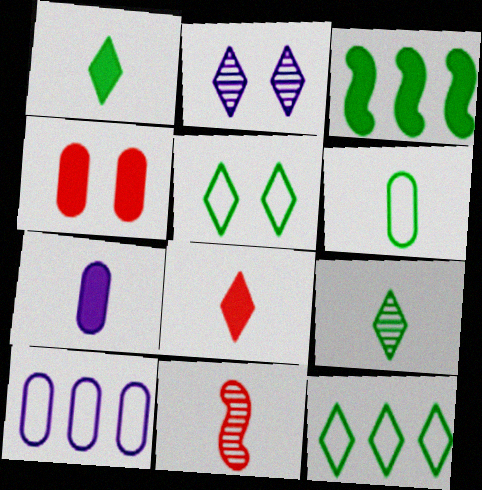[[2, 8, 12]]